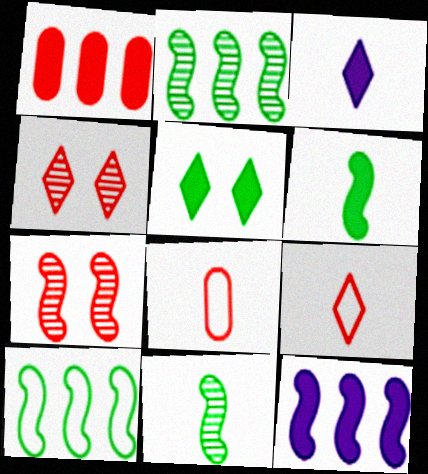[[1, 7, 9], 
[3, 8, 11]]